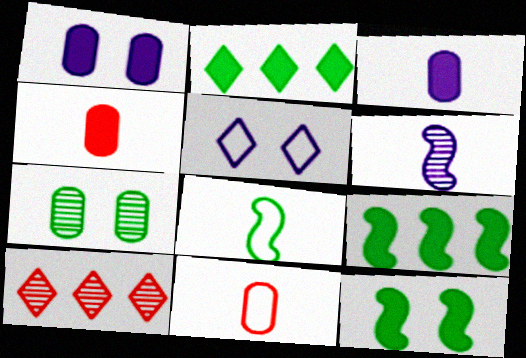[[1, 8, 10], 
[2, 7, 8], 
[6, 7, 10]]